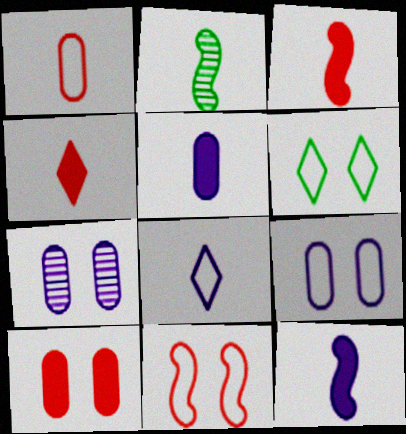[[6, 9, 11]]